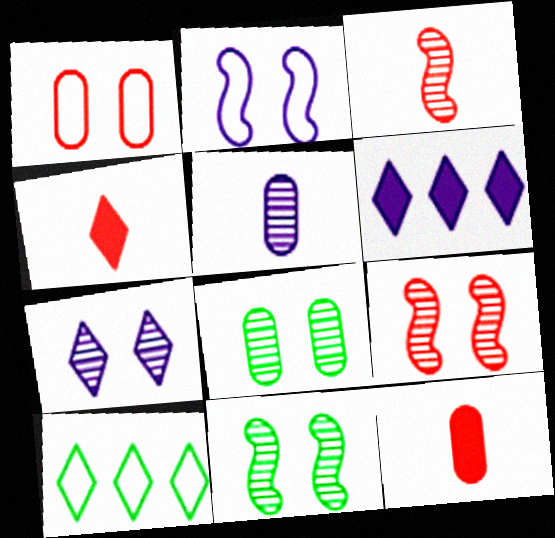[[2, 5, 6], 
[4, 7, 10], 
[7, 8, 9]]